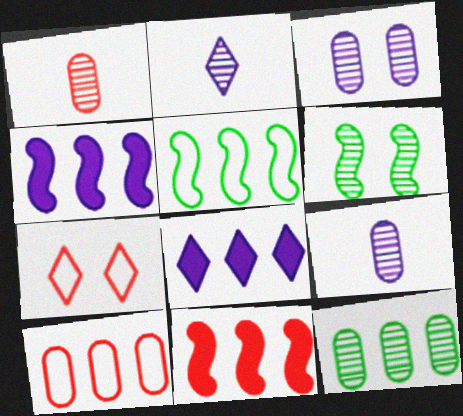[[1, 3, 12], 
[1, 7, 11]]